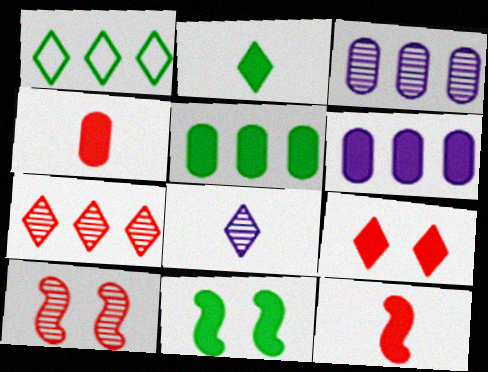[[1, 8, 9], 
[2, 5, 11]]